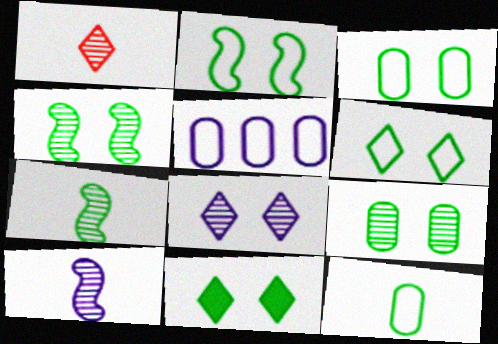[[2, 3, 6], 
[2, 9, 11], 
[3, 4, 11]]